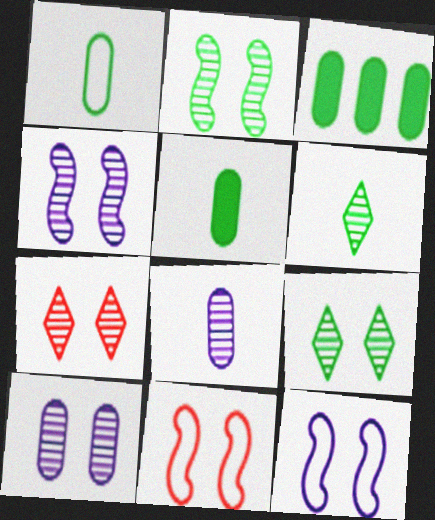[[2, 7, 10]]